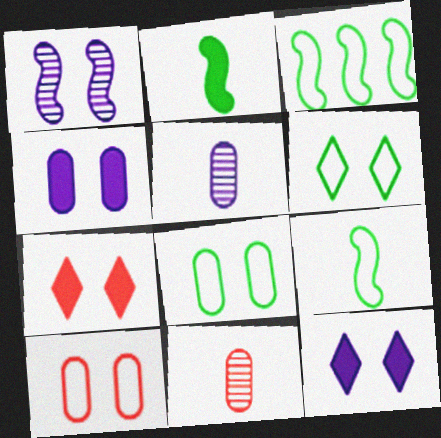[[1, 7, 8], 
[3, 5, 7], 
[3, 11, 12]]